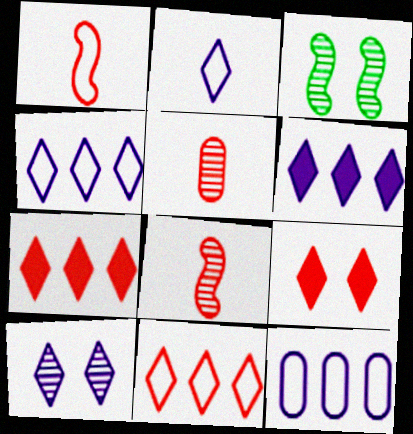[[2, 6, 10]]